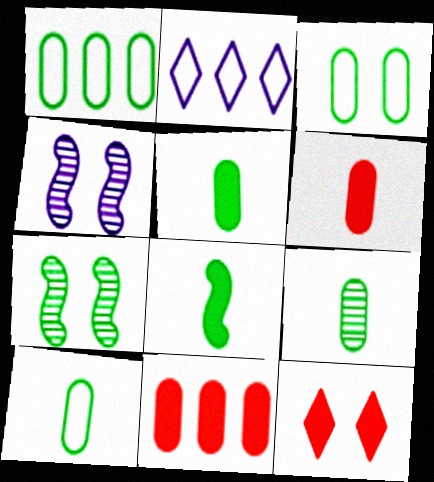[[1, 3, 10], 
[2, 6, 7], 
[3, 4, 12], 
[5, 9, 10]]